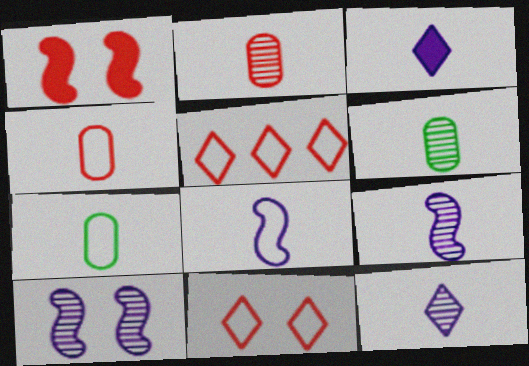[[1, 2, 5]]